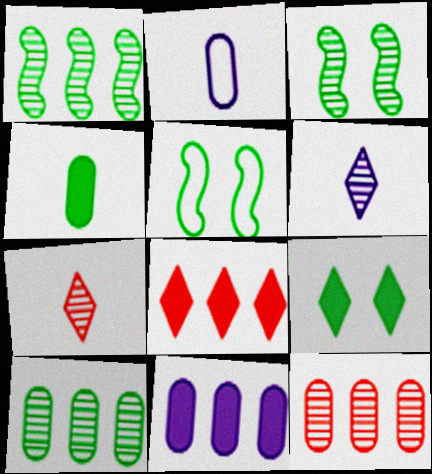[[2, 3, 8], 
[3, 6, 12], 
[5, 7, 11]]